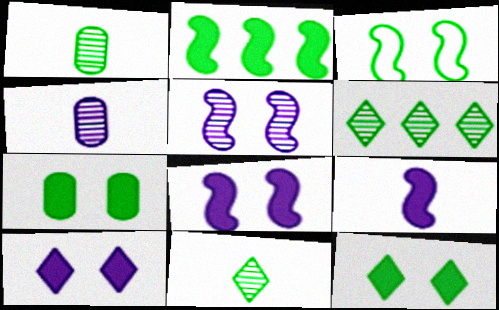[]